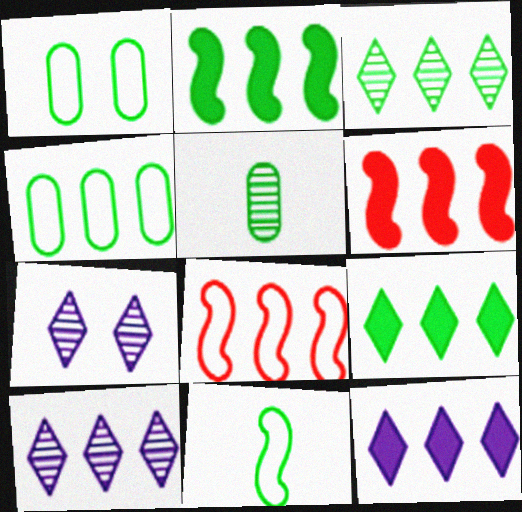[[2, 3, 4], 
[4, 6, 10]]